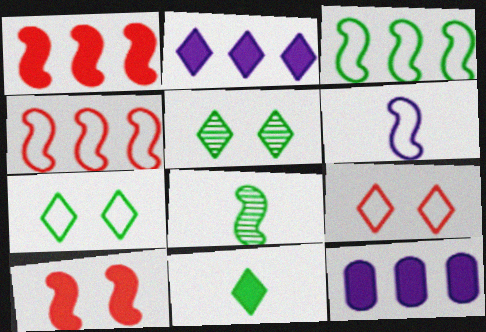[[8, 9, 12], 
[10, 11, 12]]